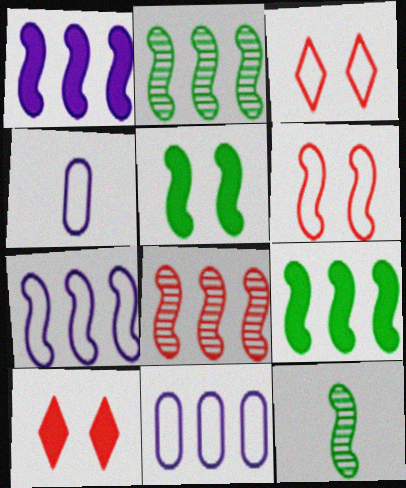[[1, 6, 12], 
[2, 4, 10], 
[7, 8, 9], 
[10, 11, 12]]